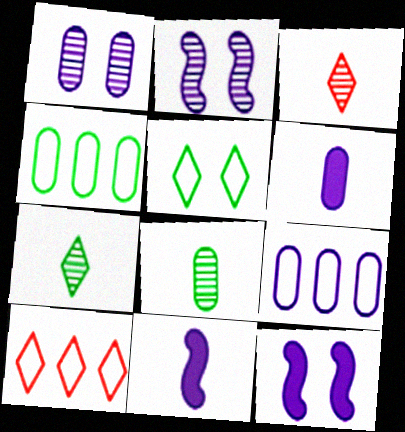[[1, 6, 9], 
[3, 4, 12], 
[8, 10, 12]]